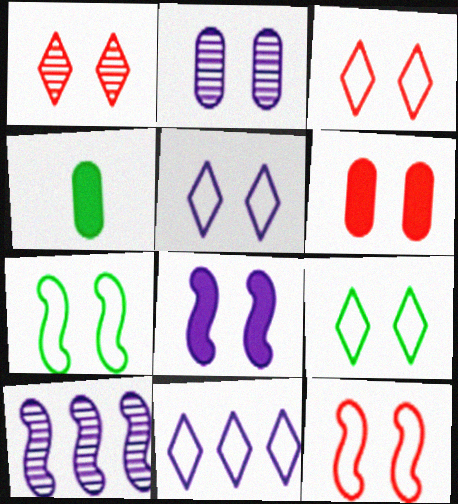[[1, 6, 12], 
[2, 5, 8], 
[3, 4, 10], 
[3, 5, 9]]